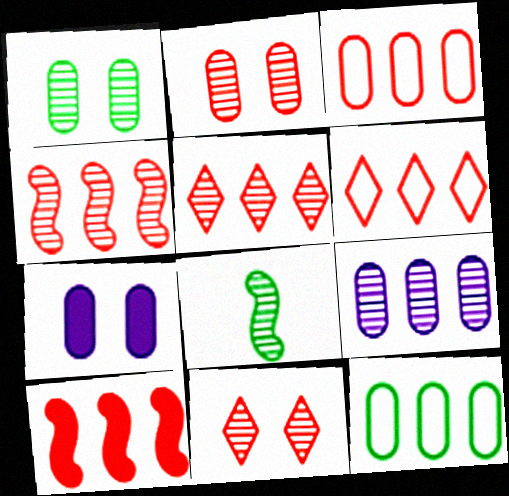[[3, 5, 10], 
[6, 7, 8], 
[8, 9, 11]]